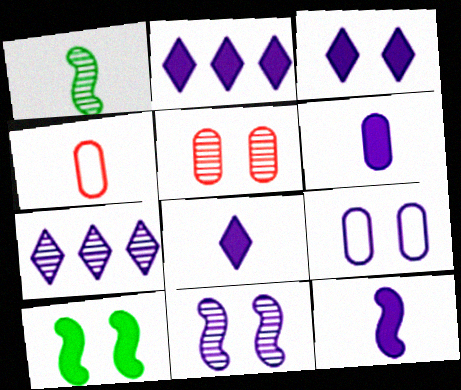[[1, 4, 8], 
[1, 5, 7], 
[2, 3, 8], 
[3, 9, 11], 
[4, 7, 10], 
[6, 8, 12], 
[7, 9, 12]]